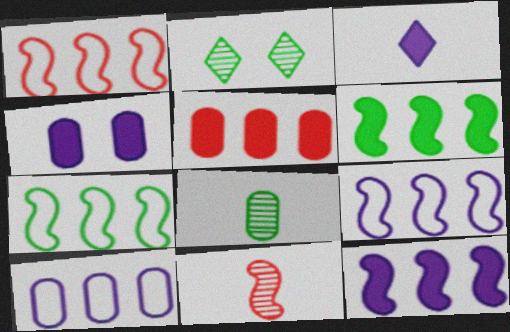[[1, 7, 9], 
[3, 4, 12]]